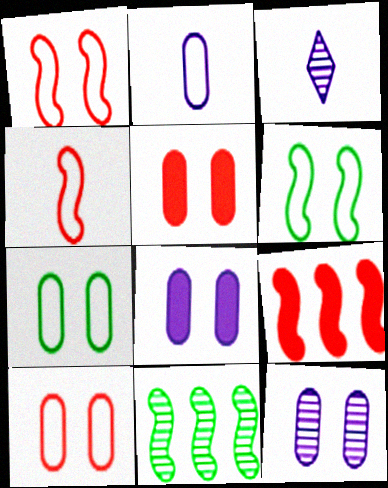[[3, 7, 9], 
[5, 7, 12]]